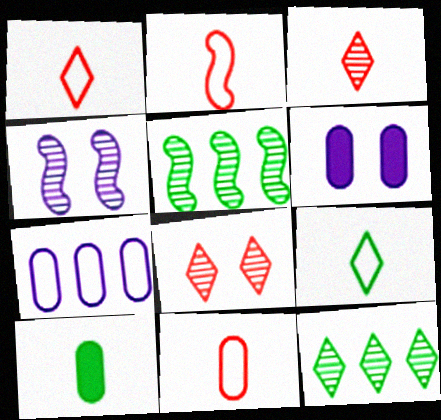[[1, 2, 11], 
[1, 5, 6], 
[2, 6, 12]]